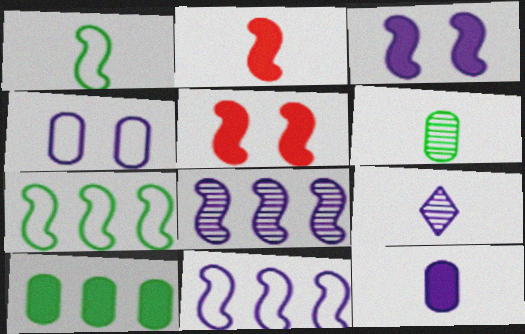[[1, 5, 8]]